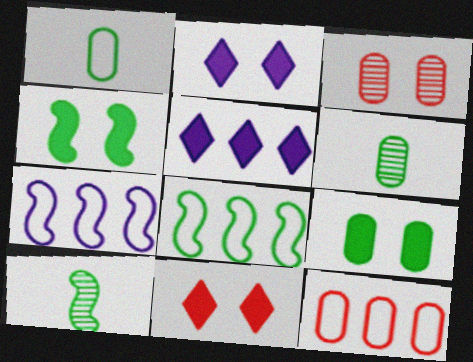[[2, 10, 12], 
[4, 8, 10], 
[6, 7, 11]]